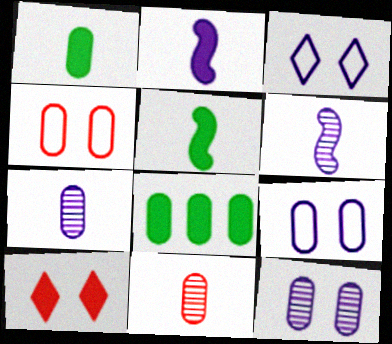[[2, 8, 10], 
[4, 7, 8], 
[8, 9, 11]]